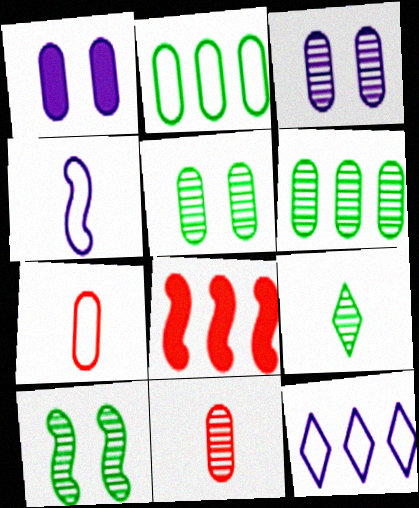[[1, 2, 11], 
[1, 6, 7], 
[3, 6, 11], 
[4, 8, 10], 
[6, 8, 12], 
[6, 9, 10]]